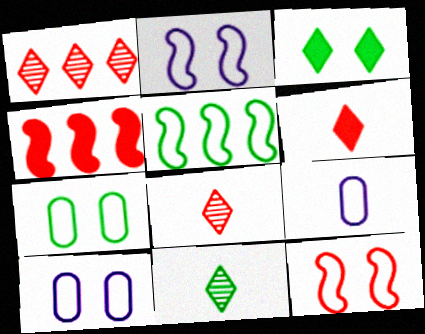[[4, 10, 11]]